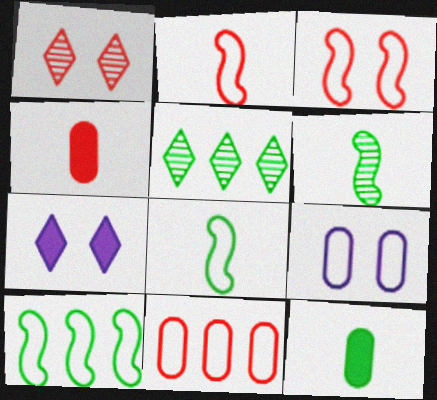[[6, 7, 11]]